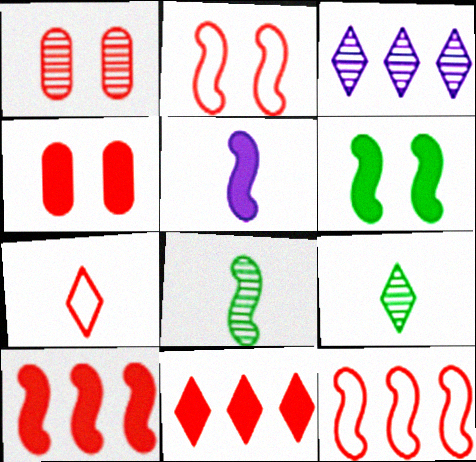[[1, 3, 8], 
[1, 7, 10], 
[5, 6, 10]]